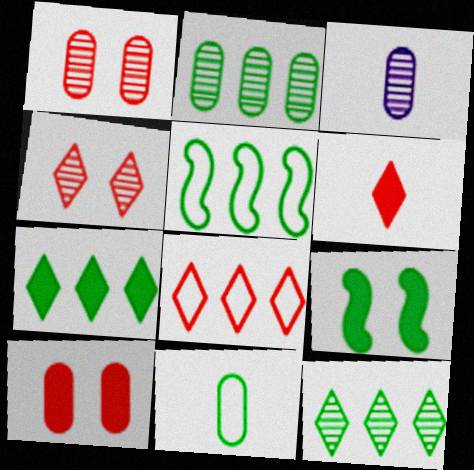[[1, 2, 3], 
[2, 5, 7], 
[3, 8, 9], 
[4, 6, 8], 
[9, 11, 12]]